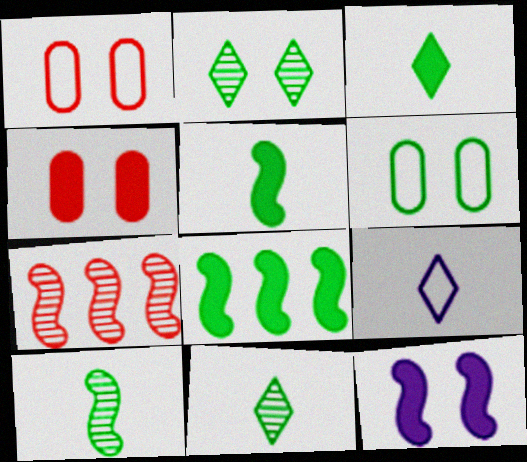[[1, 2, 12], 
[6, 8, 11]]